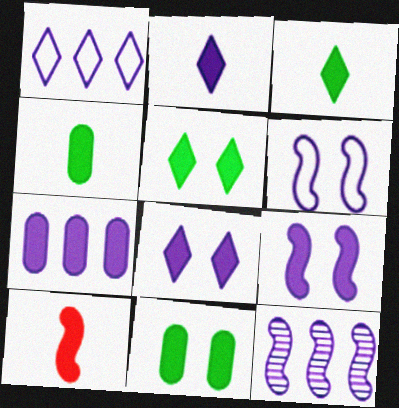[[1, 7, 12], 
[2, 4, 10], 
[2, 7, 9], 
[5, 7, 10]]